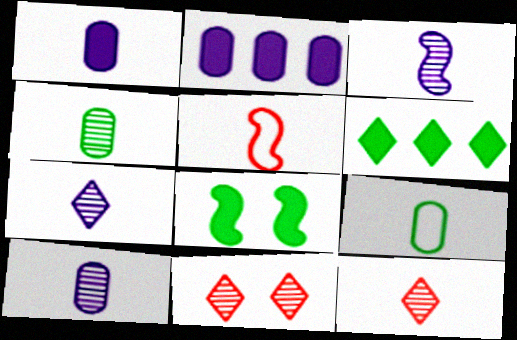[[3, 4, 12], 
[3, 7, 10]]